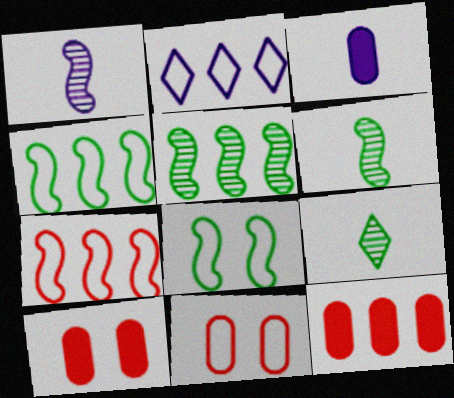[[2, 5, 12], 
[2, 6, 10]]